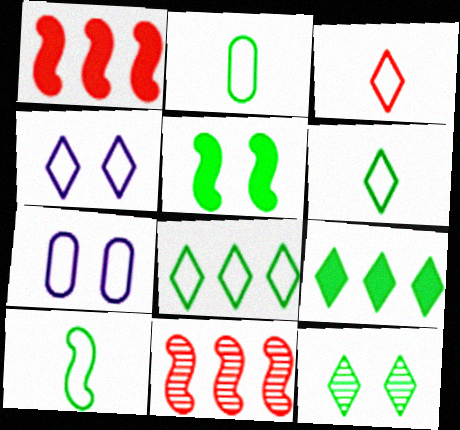[[2, 6, 10], 
[3, 4, 8], 
[6, 9, 12]]